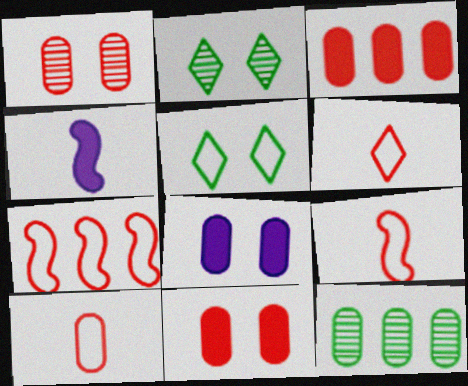[[1, 3, 10], 
[6, 9, 10], 
[8, 10, 12]]